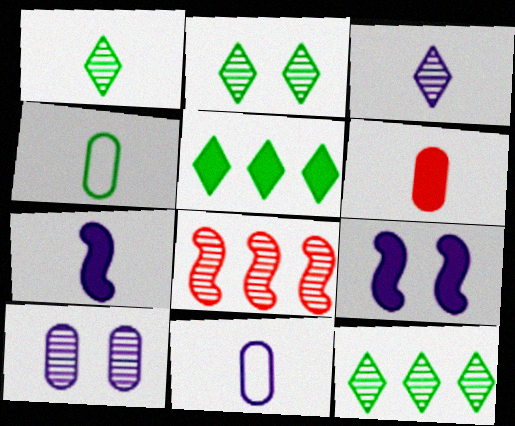[[1, 2, 12], 
[1, 8, 10], 
[3, 7, 11], 
[5, 6, 9]]